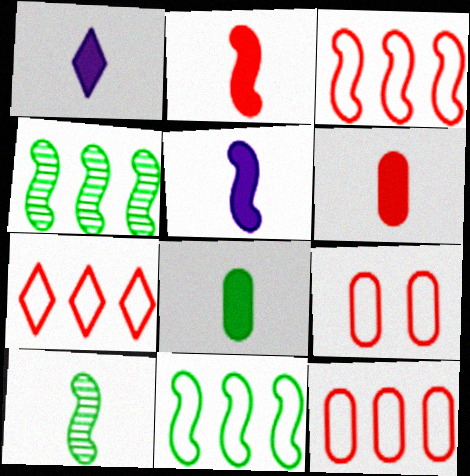[[1, 2, 8], 
[1, 4, 9], 
[3, 7, 12]]